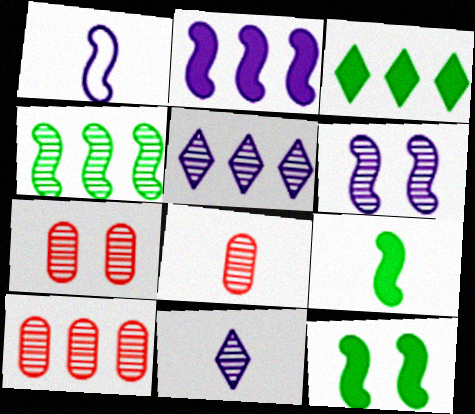[[1, 2, 6], 
[1, 3, 7], 
[4, 5, 10], 
[4, 7, 11], 
[7, 8, 10]]